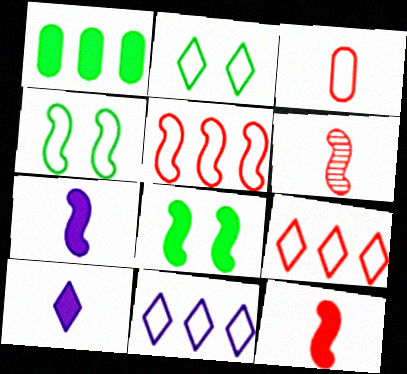[[3, 4, 11]]